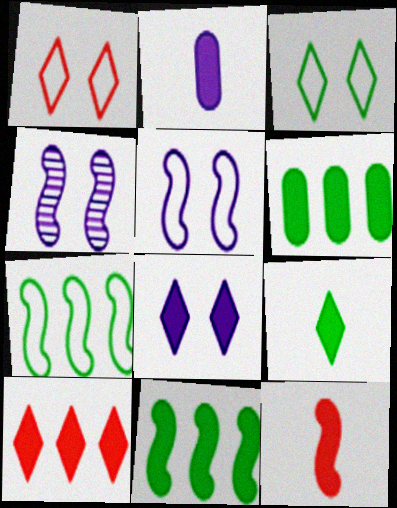[[2, 9, 12], 
[4, 7, 12], 
[6, 8, 12], 
[8, 9, 10]]